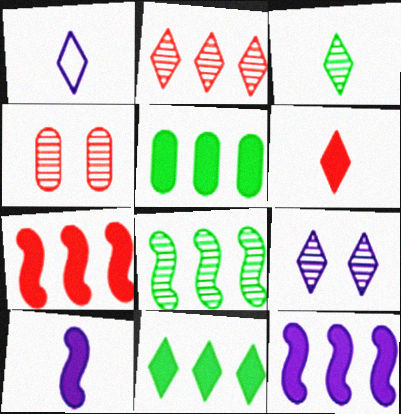[[1, 3, 6], 
[2, 3, 9]]